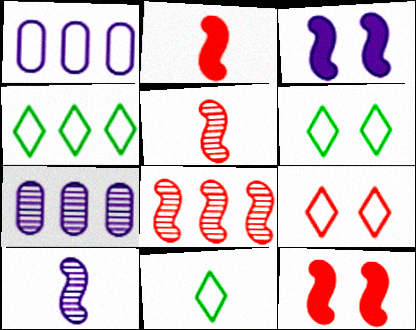[[2, 6, 7], 
[4, 6, 11], 
[7, 11, 12]]